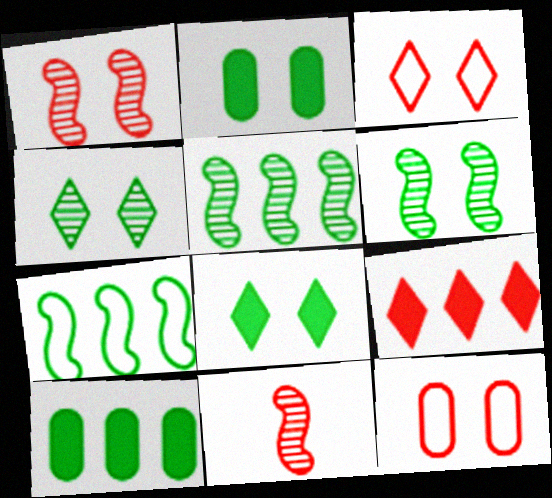[[9, 11, 12]]